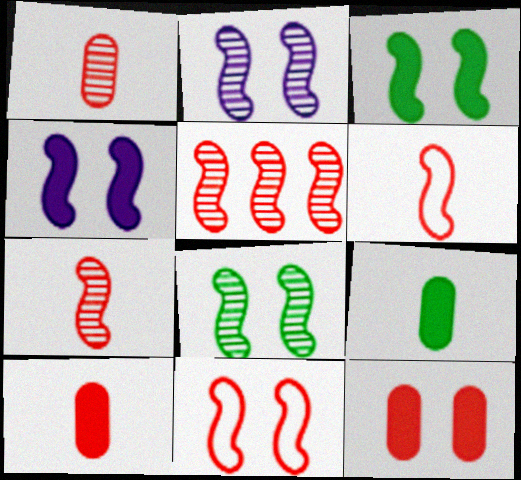[[2, 3, 11], 
[4, 8, 11]]